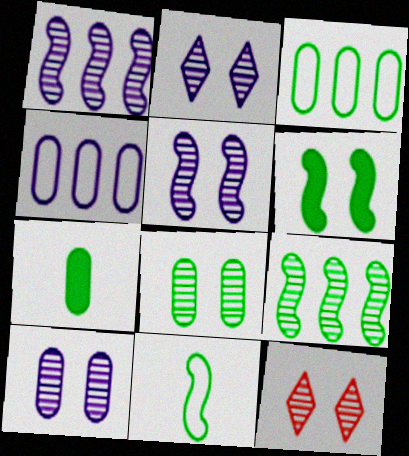[[2, 5, 10], 
[3, 7, 8], 
[5, 8, 12], 
[6, 9, 11]]